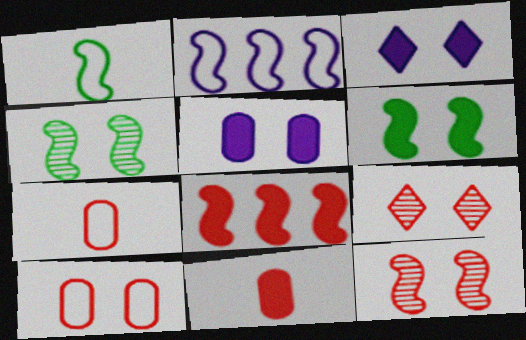[[3, 4, 10], 
[7, 8, 9]]